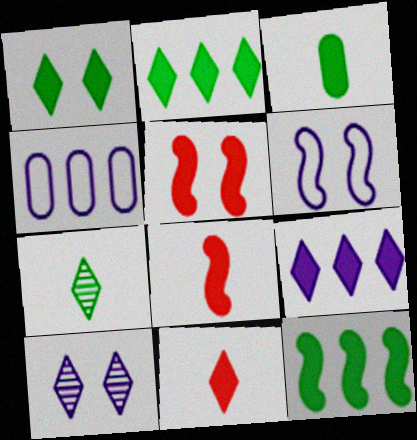[[1, 3, 12], 
[1, 9, 11], 
[3, 5, 9], 
[4, 5, 7]]